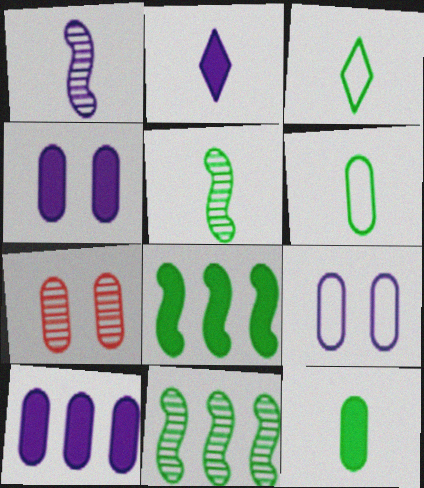[[3, 5, 12], 
[6, 7, 10]]